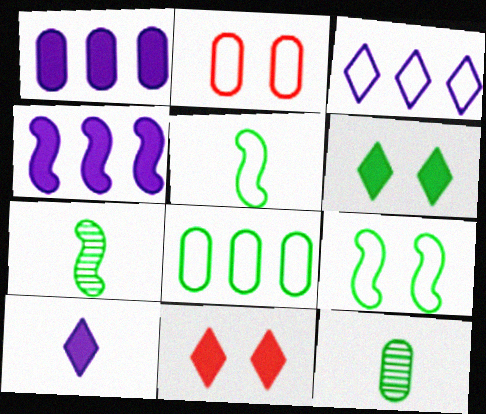[[1, 2, 12], 
[2, 3, 5], 
[6, 7, 8]]